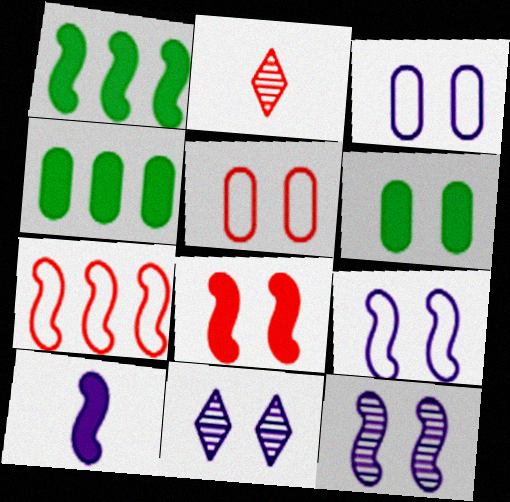[[1, 2, 3], 
[1, 8, 10], 
[2, 4, 9]]